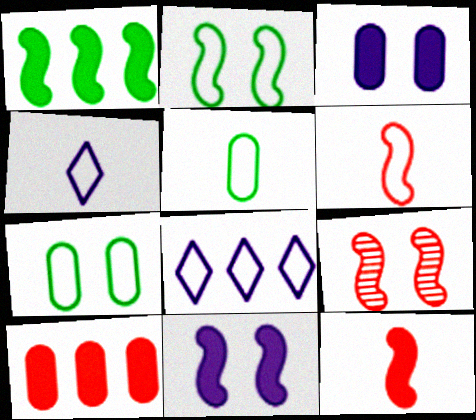[[1, 11, 12], 
[2, 9, 11], 
[4, 5, 6], 
[6, 7, 8]]